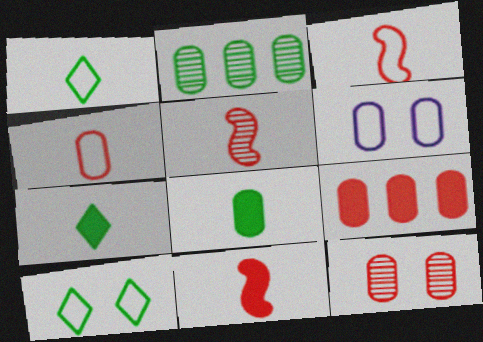[[3, 5, 11], 
[4, 9, 12]]